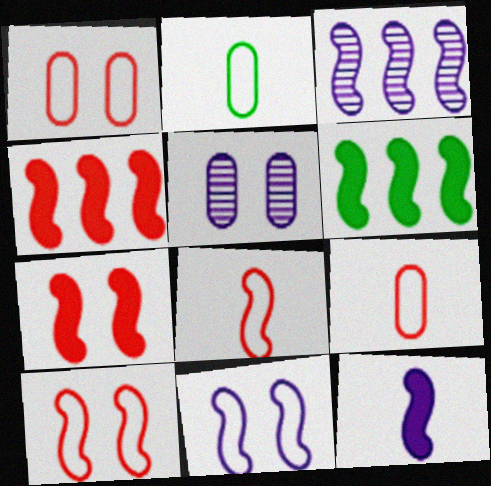[[3, 11, 12], 
[6, 7, 12]]